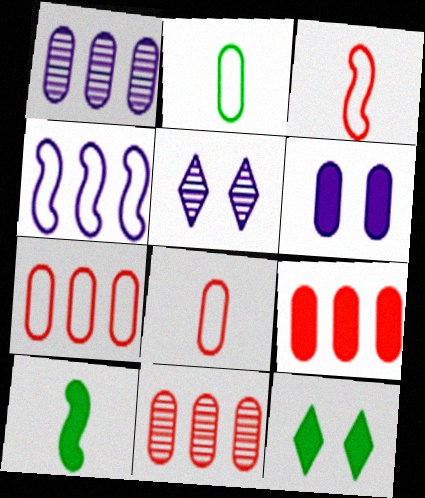[[1, 3, 12], 
[2, 6, 11], 
[5, 7, 10], 
[7, 9, 11]]